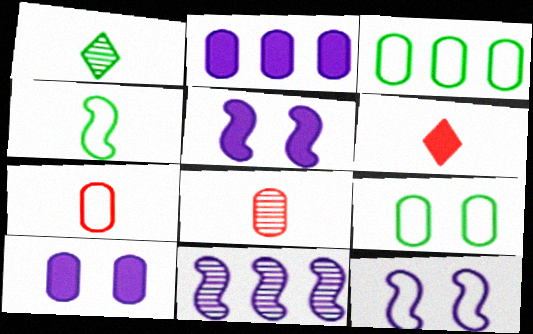[[2, 8, 9], 
[3, 8, 10], 
[6, 9, 11]]